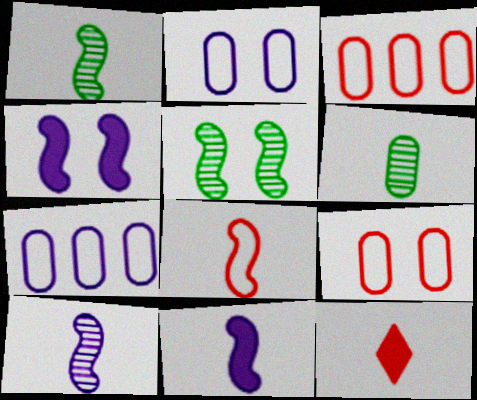[[1, 8, 11], 
[5, 7, 12]]